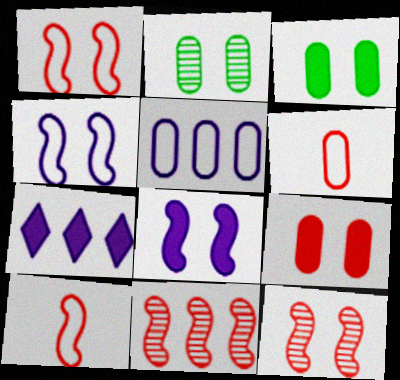[[2, 7, 10]]